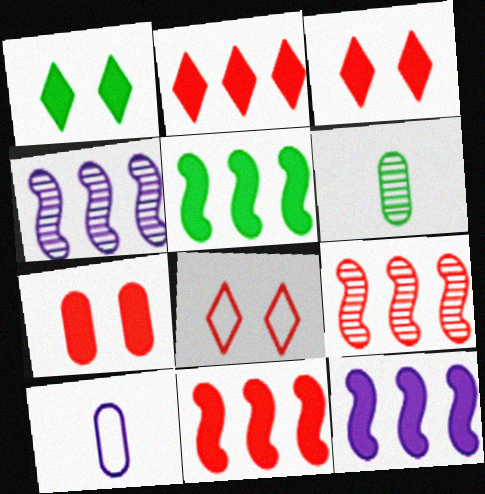[[1, 9, 10], 
[5, 11, 12], 
[6, 8, 12]]